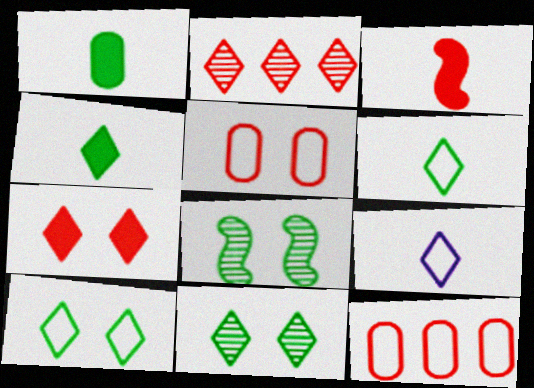[[2, 3, 5]]